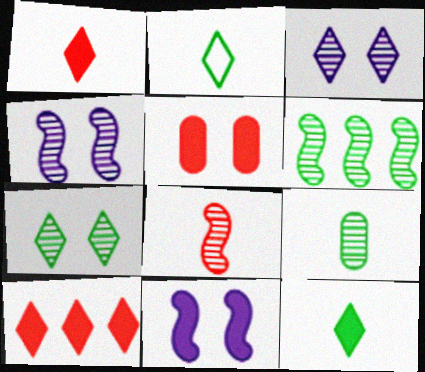[[2, 3, 10], 
[4, 6, 8], 
[6, 7, 9]]